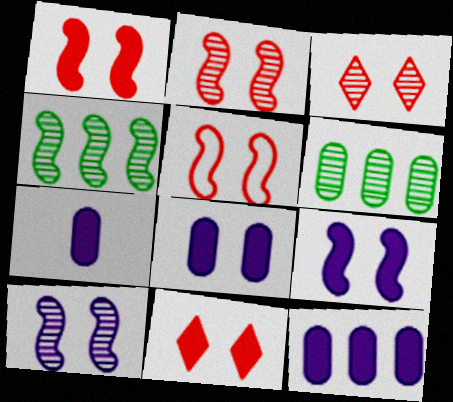[[1, 2, 5], 
[7, 8, 12]]